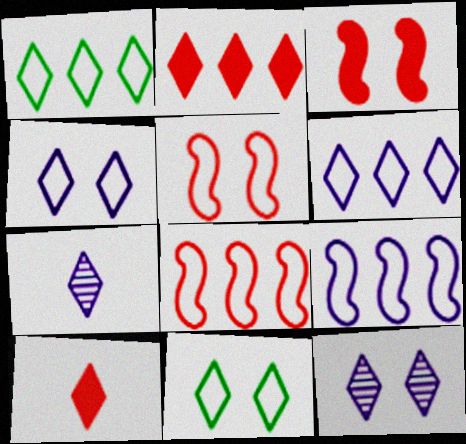[[1, 10, 12], 
[2, 7, 11]]